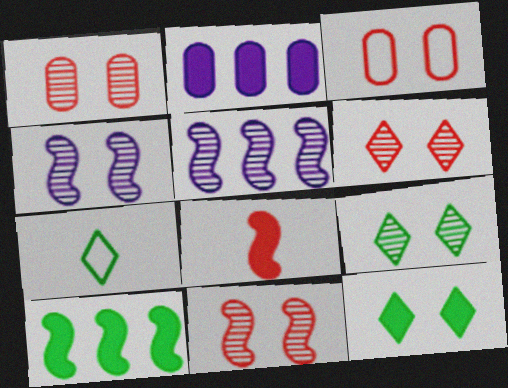[[1, 4, 9], 
[1, 6, 11], 
[2, 7, 11], 
[2, 8, 12], 
[3, 4, 12]]